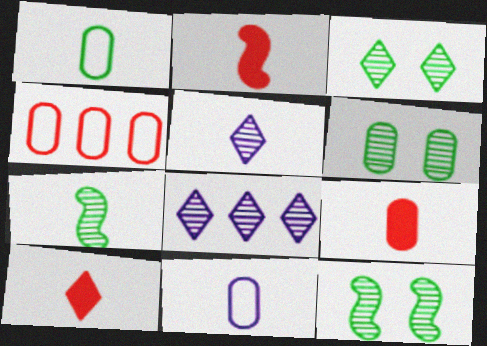[[1, 2, 5], 
[2, 9, 10], 
[3, 6, 12], 
[7, 10, 11]]